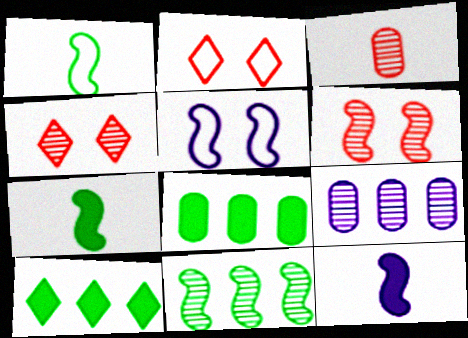[[2, 7, 9], 
[3, 5, 10]]